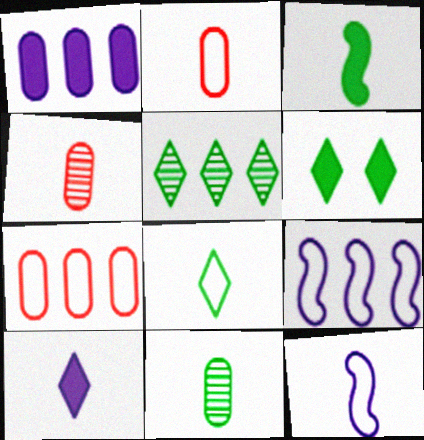[[2, 8, 12], 
[3, 8, 11], 
[4, 6, 9], 
[5, 6, 8]]